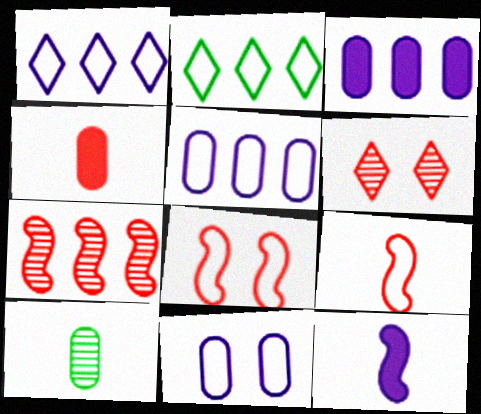[[2, 3, 7], 
[2, 9, 11]]